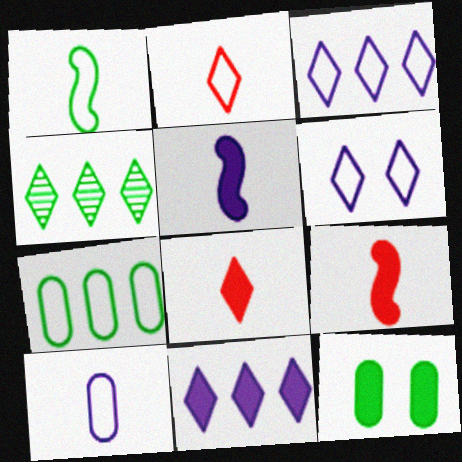[[1, 2, 10], 
[1, 4, 12], 
[4, 6, 8], 
[9, 11, 12]]